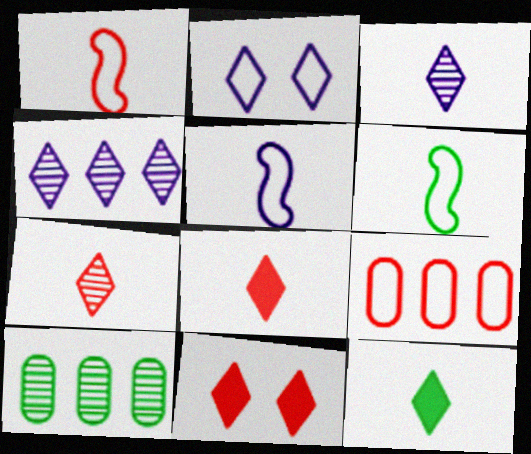[[1, 5, 6], 
[2, 6, 9], 
[5, 10, 11]]